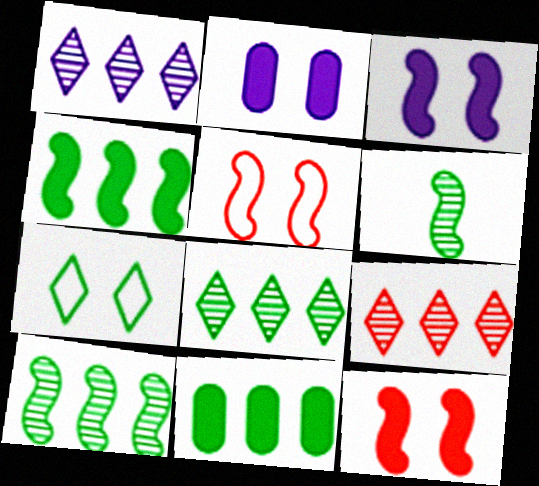[[1, 8, 9], 
[6, 7, 11]]